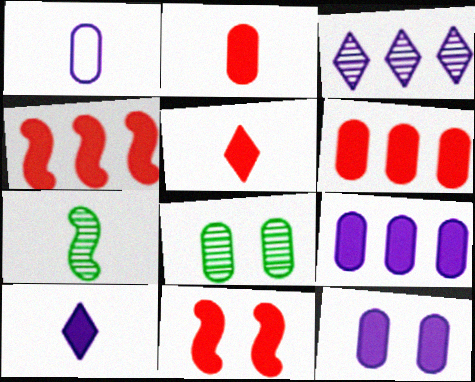[[1, 5, 7], 
[1, 6, 8], 
[5, 6, 11]]